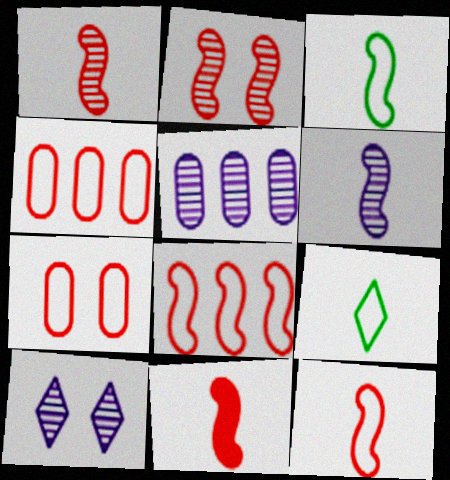[[1, 11, 12], 
[2, 8, 11], 
[3, 6, 11], 
[5, 6, 10]]